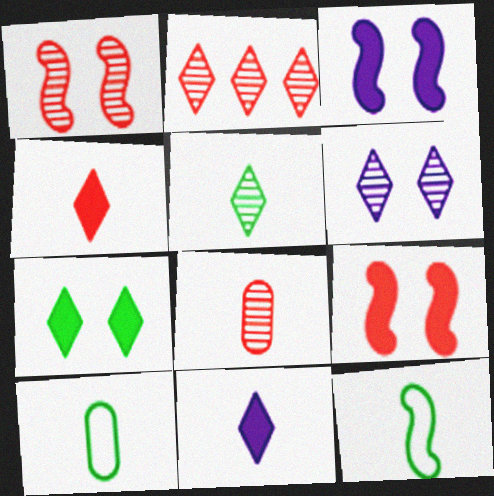[[1, 2, 8], 
[2, 3, 10], 
[2, 5, 6], 
[8, 11, 12]]